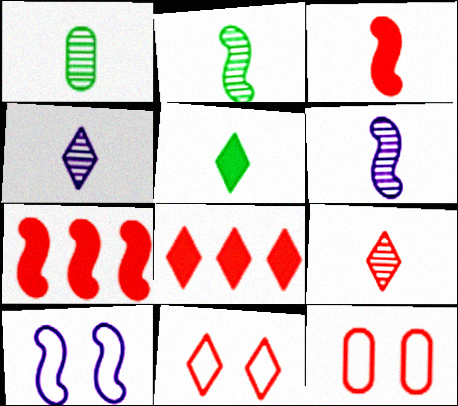[[1, 6, 9], 
[1, 8, 10], 
[2, 7, 10], 
[7, 9, 12], 
[8, 9, 11]]